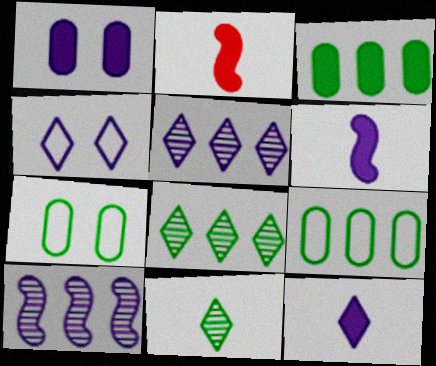[[2, 5, 7], 
[4, 5, 12]]